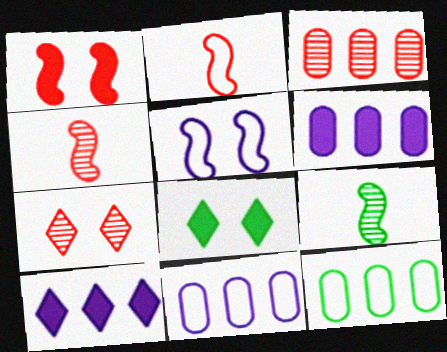[[3, 4, 7], 
[3, 6, 12], 
[4, 8, 11], 
[8, 9, 12]]